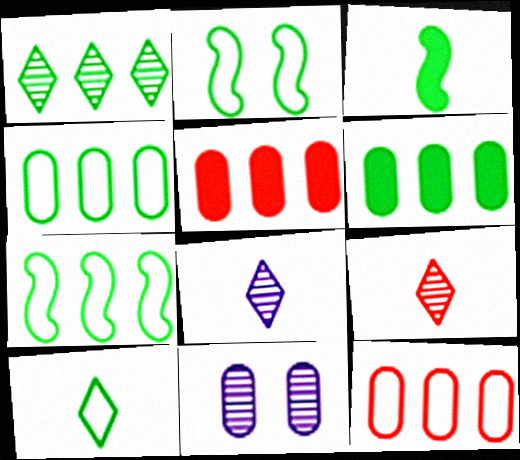[[1, 6, 7], 
[2, 4, 10], 
[2, 5, 8]]